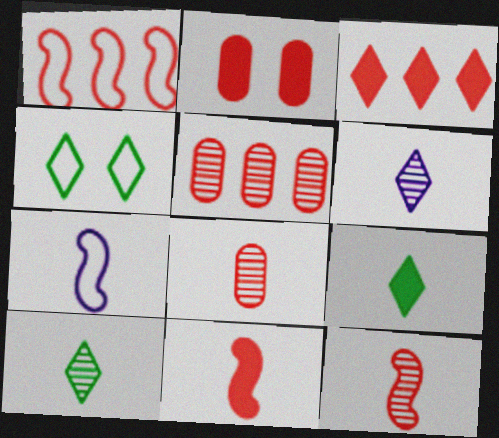[[1, 3, 5], 
[2, 3, 11], 
[3, 4, 6], 
[7, 8, 9]]